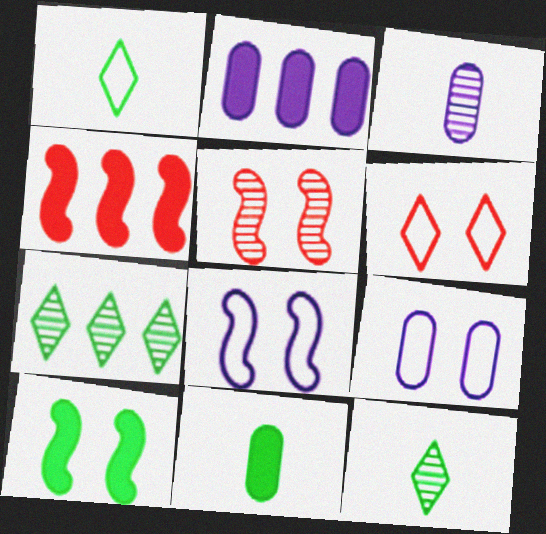[[1, 2, 5], 
[2, 3, 9], 
[3, 5, 7], 
[4, 9, 12], 
[5, 8, 10]]